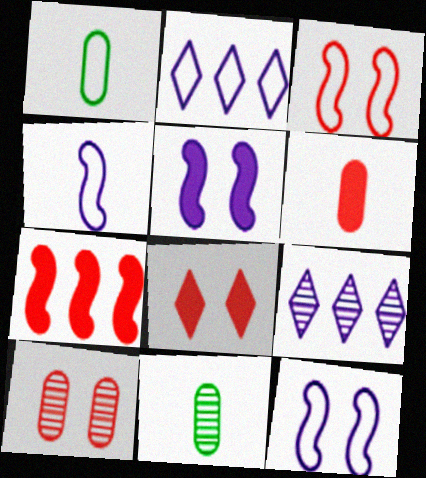[[1, 2, 3], 
[3, 8, 10], 
[6, 7, 8]]